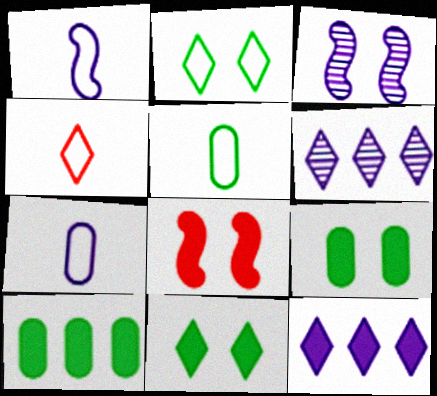[[1, 4, 5], 
[3, 4, 10], 
[3, 7, 12], 
[4, 6, 11], 
[5, 6, 8]]